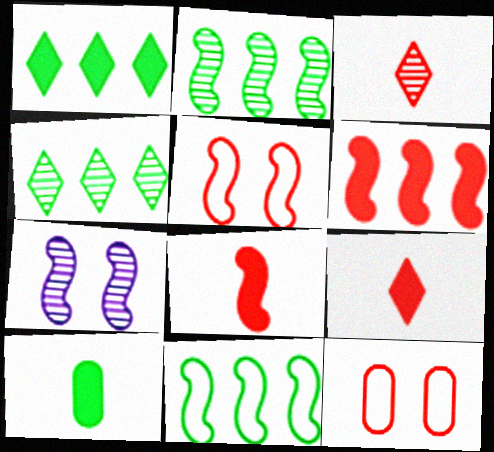[[3, 6, 12], 
[7, 8, 11]]